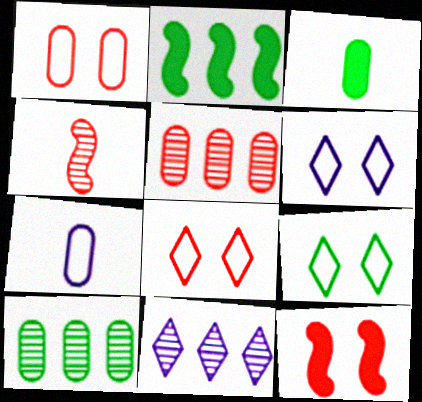[[6, 8, 9]]